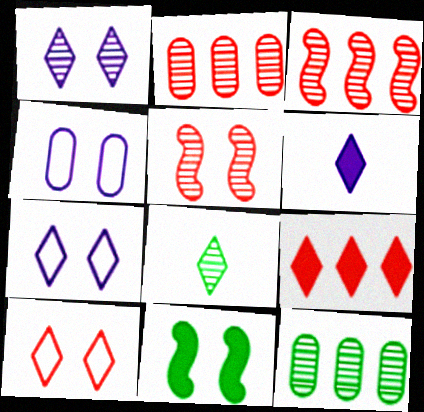[[7, 8, 9]]